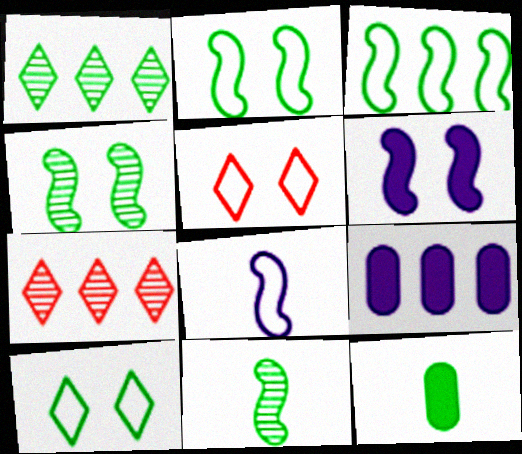[[1, 2, 12], 
[3, 7, 9], 
[5, 9, 11]]